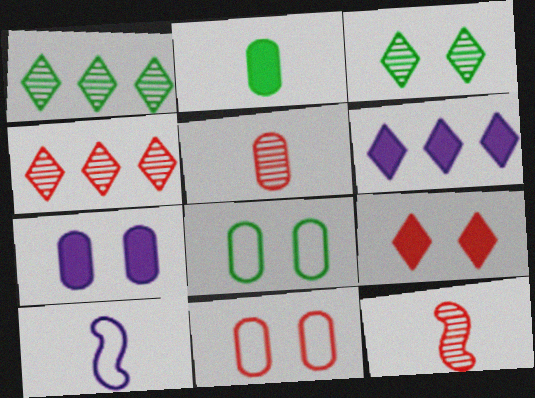[[6, 8, 12]]